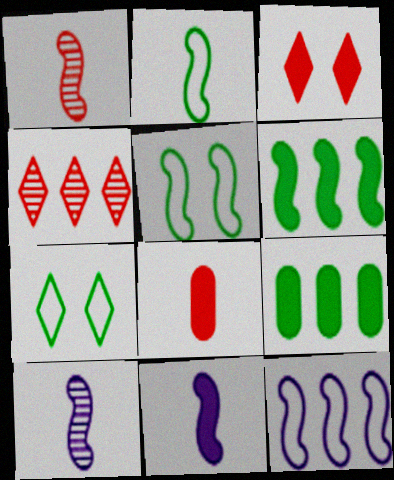[[1, 2, 11], 
[3, 9, 11], 
[4, 9, 12]]